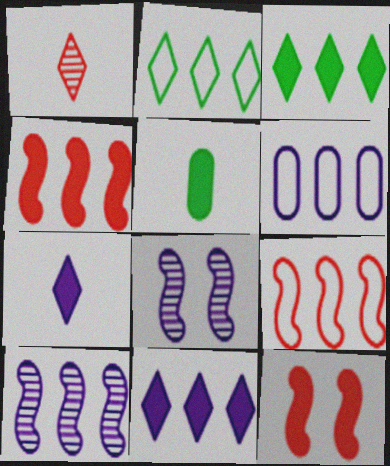[[2, 6, 9], 
[5, 11, 12], 
[6, 7, 8], 
[6, 10, 11]]